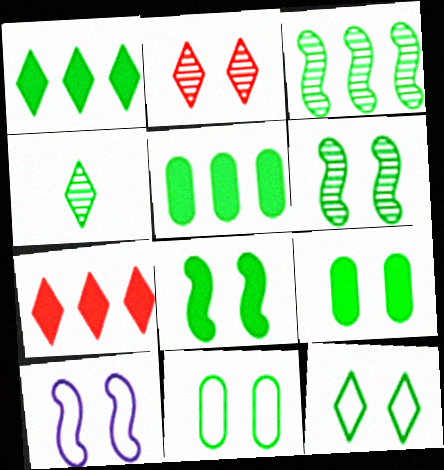[[1, 4, 12], 
[2, 9, 10], 
[6, 9, 12]]